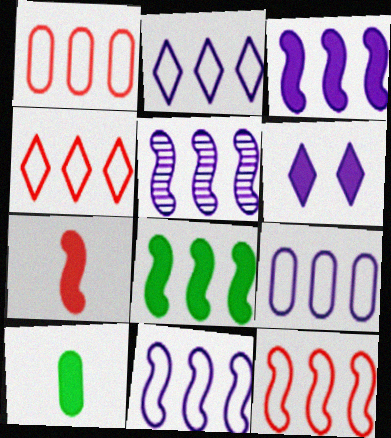[[1, 4, 12], 
[2, 9, 11], 
[3, 5, 11], 
[5, 8, 12]]